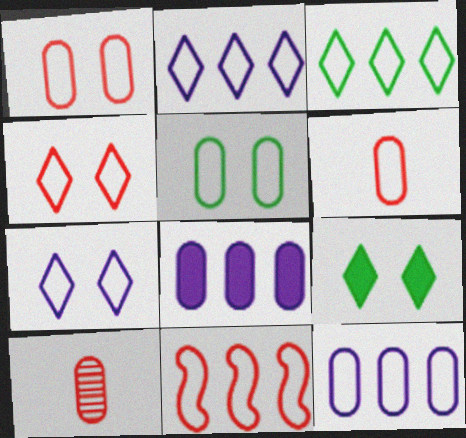[[3, 11, 12], 
[4, 6, 11], 
[5, 6, 12], 
[5, 8, 10]]